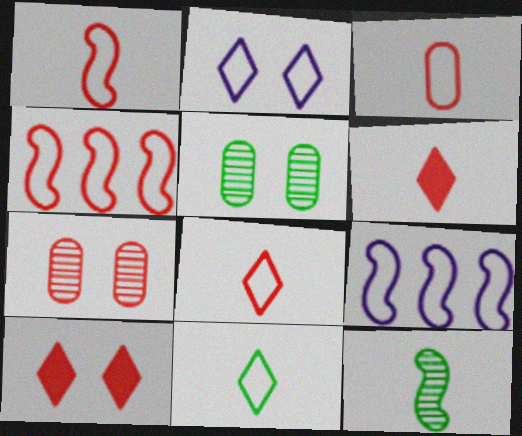[[1, 3, 8], 
[4, 6, 7], 
[5, 6, 9]]